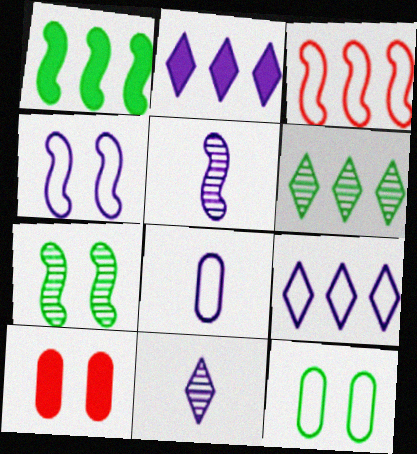[[4, 8, 9]]